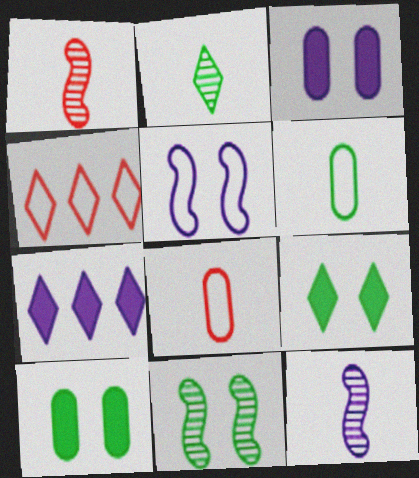[[4, 5, 6], 
[4, 10, 12], 
[7, 8, 11]]